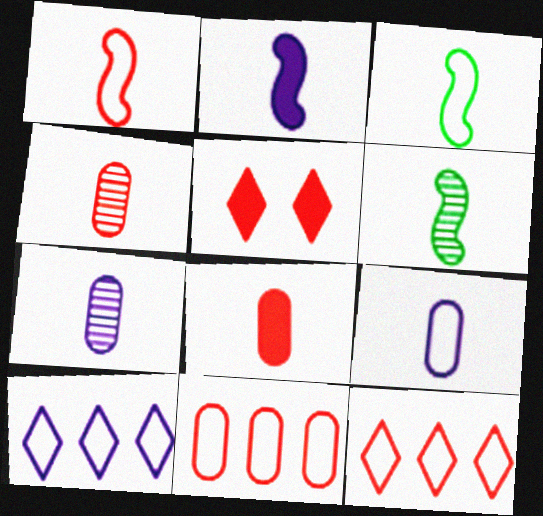[[1, 2, 6]]